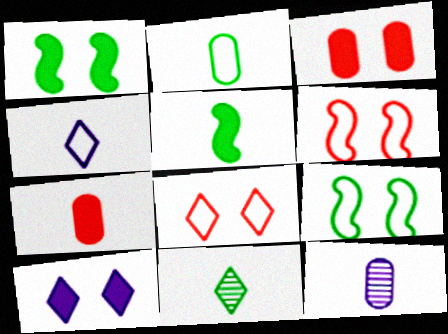[[1, 3, 10], 
[2, 5, 11], 
[2, 7, 12]]